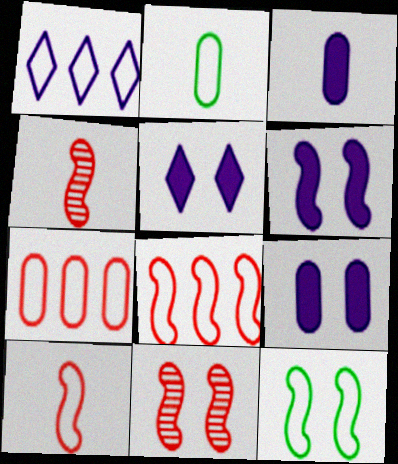[[5, 6, 9], 
[6, 11, 12]]